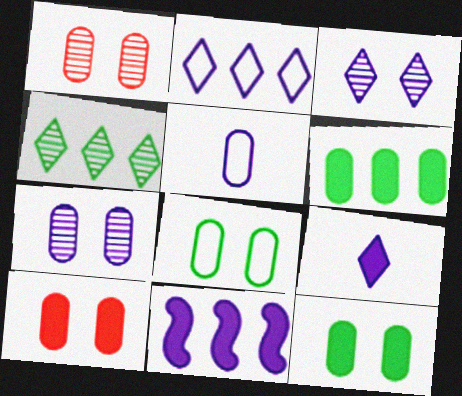[[1, 5, 6], 
[2, 3, 9], 
[3, 5, 11], 
[7, 8, 10]]